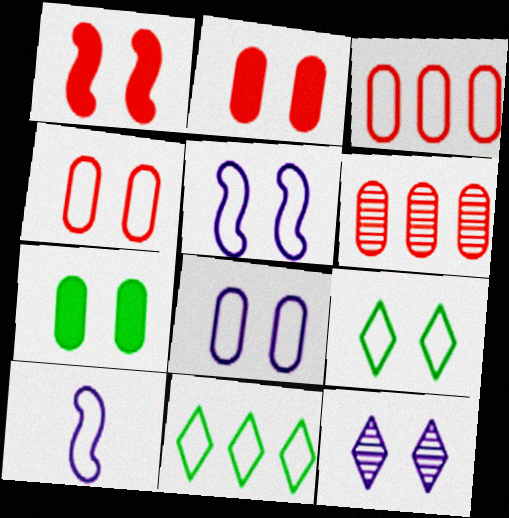[[3, 9, 10], 
[4, 5, 9], 
[4, 10, 11]]